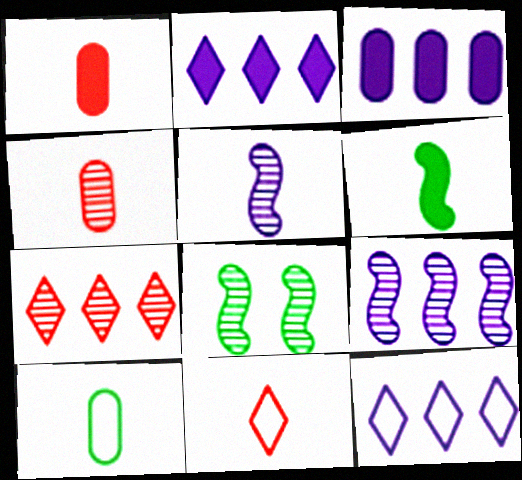[[1, 8, 12], 
[3, 8, 11], 
[3, 9, 12]]